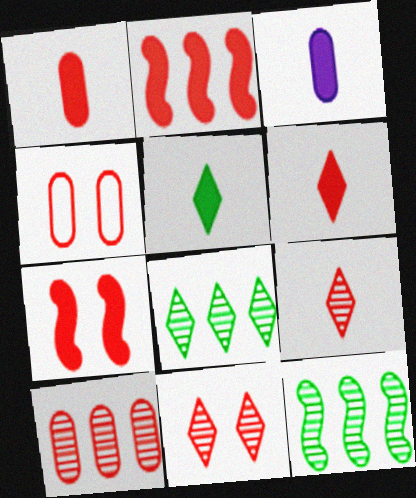[[1, 4, 10], 
[2, 4, 9], 
[4, 7, 11]]